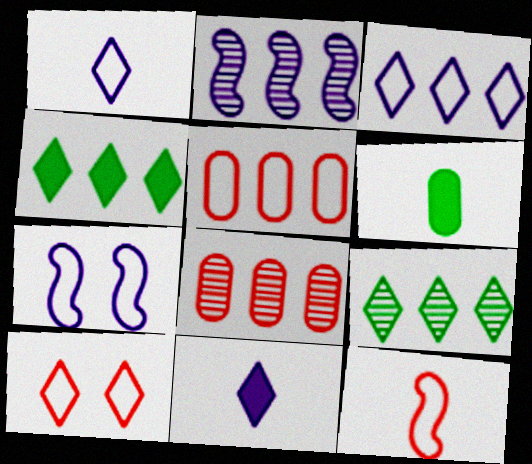[[2, 4, 5], 
[2, 6, 10], 
[2, 8, 9], 
[5, 10, 12], 
[9, 10, 11]]